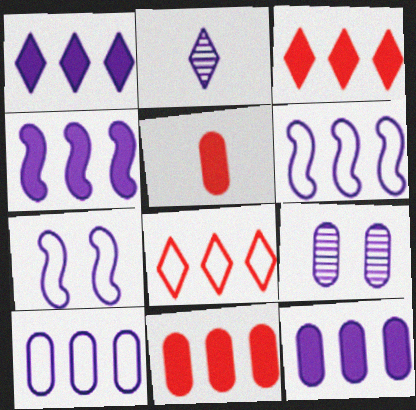[[1, 4, 12], 
[2, 7, 12]]